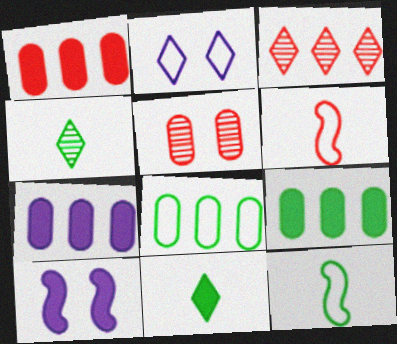[[1, 7, 9], 
[1, 10, 11], 
[2, 3, 11], 
[2, 6, 8]]